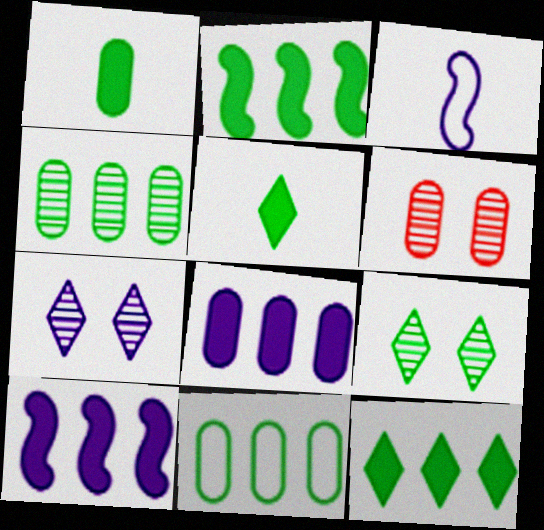[[3, 6, 12], 
[3, 7, 8]]